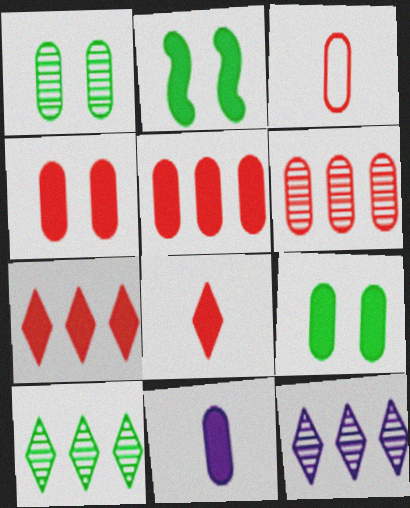[[2, 3, 12], 
[2, 7, 11], 
[3, 4, 6], 
[5, 9, 11]]